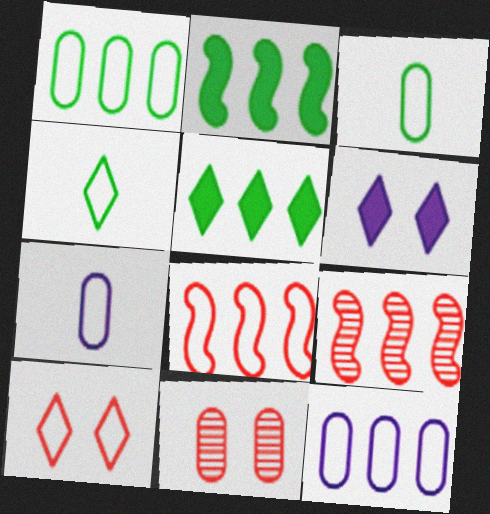[[3, 6, 9], 
[5, 9, 12]]